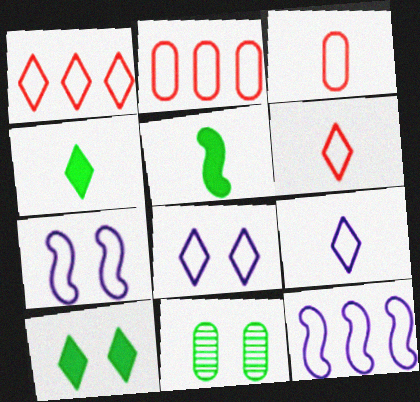[]